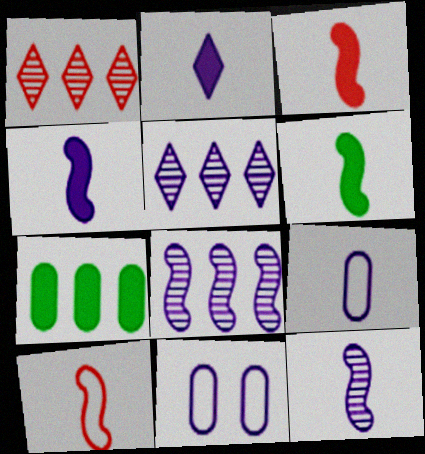[[1, 6, 11], 
[2, 8, 11], 
[2, 9, 12], 
[3, 4, 6], 
[4, 5, 11], 
[6, 10, 12]]